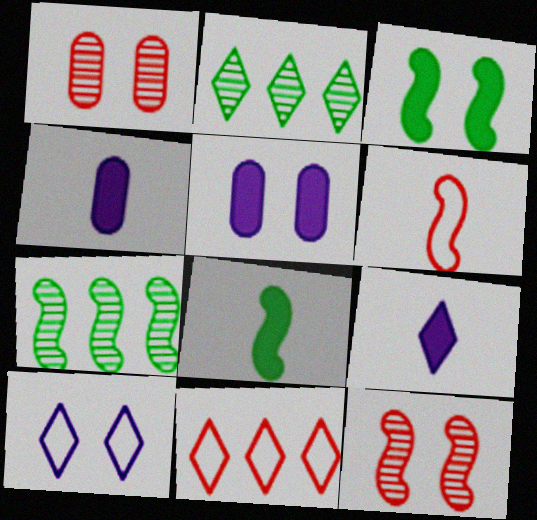[[1, 3, 10], 
[2, 5, 6]]